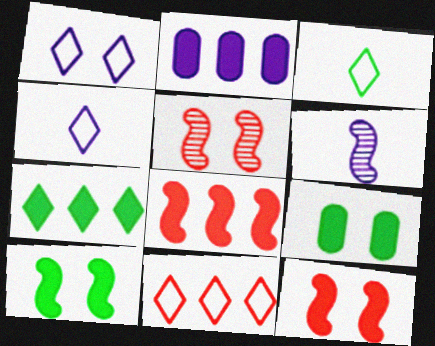[[1, 2, 6], 
[1, 3, 11], 
[1, 5, 9], 
[2, 3, 5], 
[2, 7, 8], 
[6, 9, 11]]